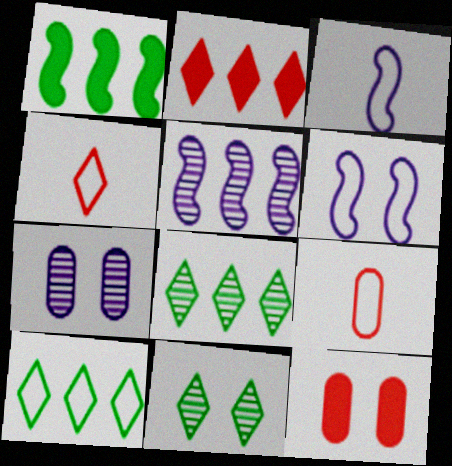[[1, 4, 7], 
[3, 8, 12], 
[6, 9, 10], 
[6, 11, 12]]